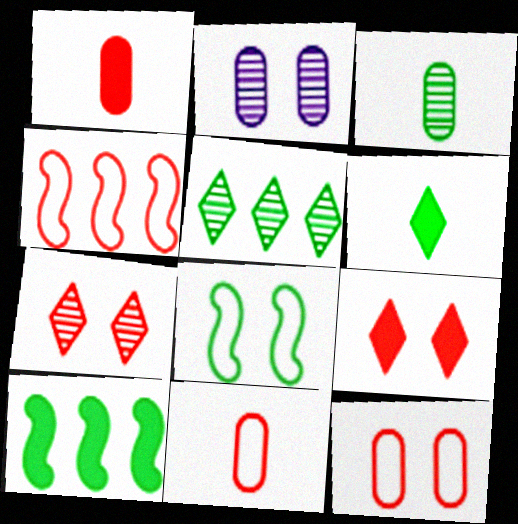[[1, 4, 7], 
[2, 4, 6], 
[2, 8, 9]]